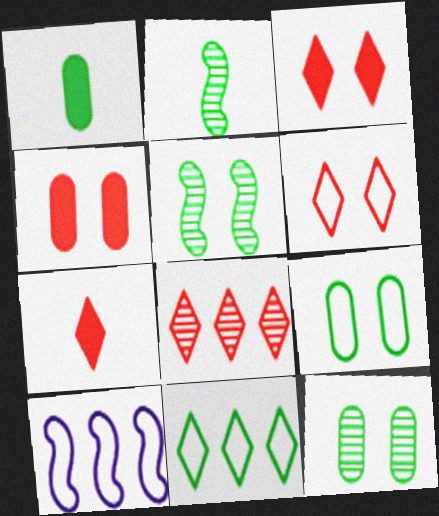[[1, 5, 11], 
[6, 7, 8], 
[7, 10, 12]]